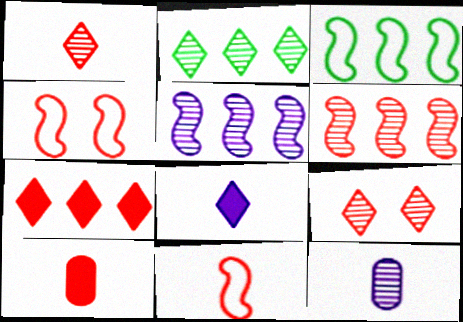[[1, 10, 11]]